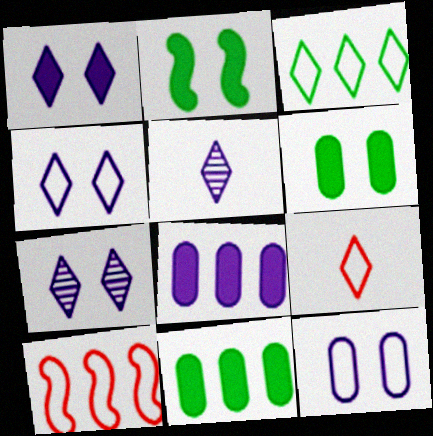[[1, 4, 7], 
[3, 4, 9], 
[5, 6, 10]]